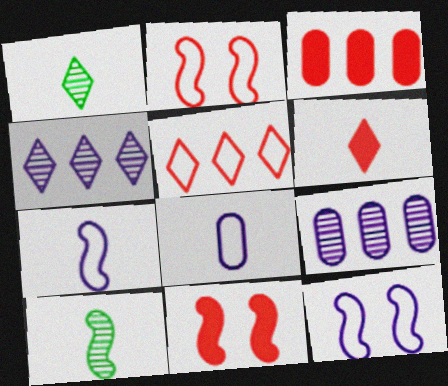[[1, 3, 12], 
[3, 6, 11], 
[6, 8, 10]]